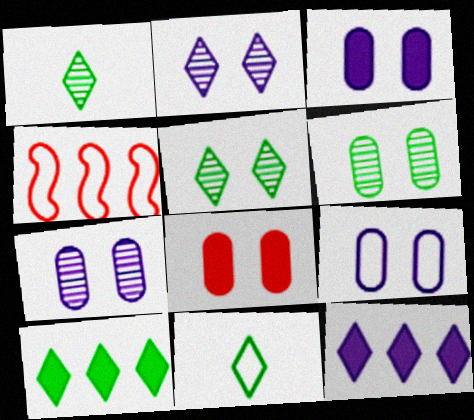[[1, 3, 4], 
[3, 7, 9], 
[4, 9, 11], 
[5, 10, 11], 
[6, 8, 9]]